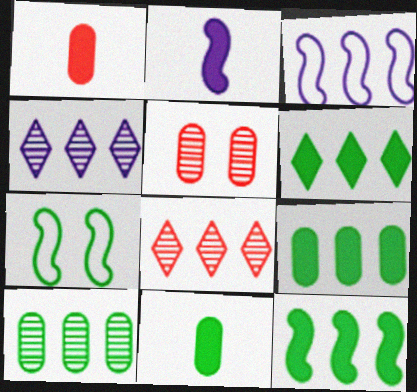[[1, 4, 7], 
[3, 8, 9], 
[6, 9, 12]]